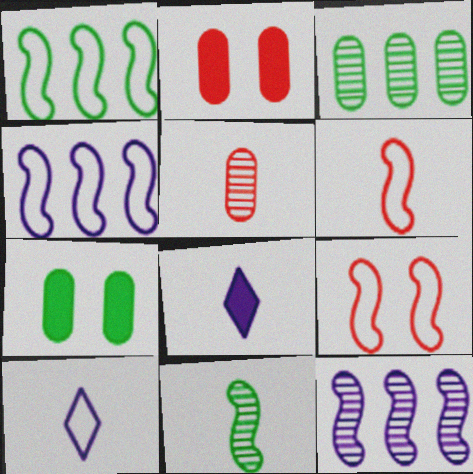[[3, 8, 9]]